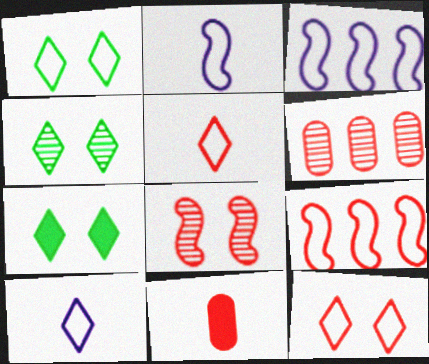[[1, 4, 7], 
[2, 6, 7], 
[3, 4, 11]]